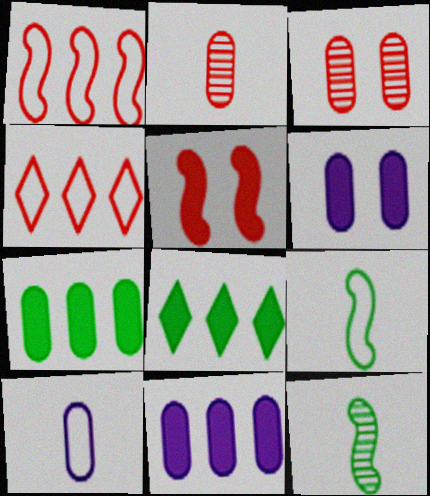[[2, 4, 5], 
[3, 7, 10], 
[4, 6, 12]]